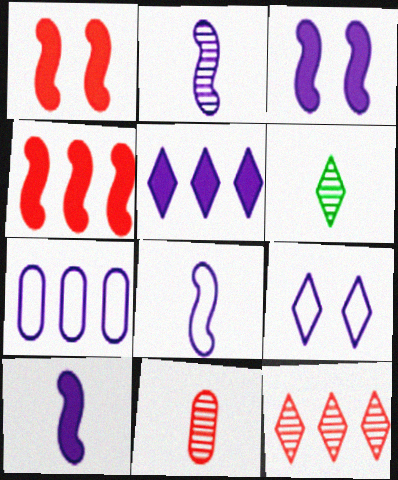[[1, 6, 7], 
[2, 6, 11], 
[2, 8, 10], 
[7, 8, 9]]